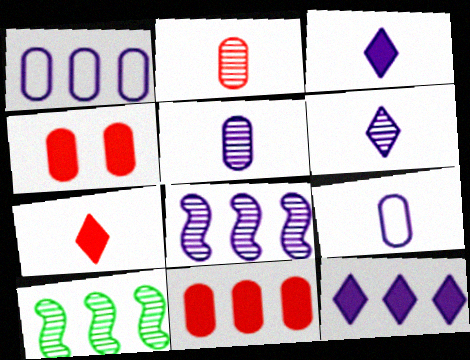[[1, 8, 12]]